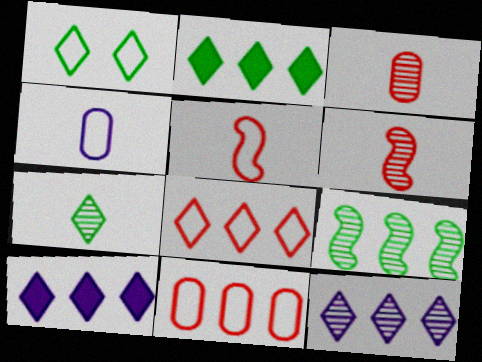[[1, 2, 7], 
[2, 8, 12], 
[9, 10, 11]]